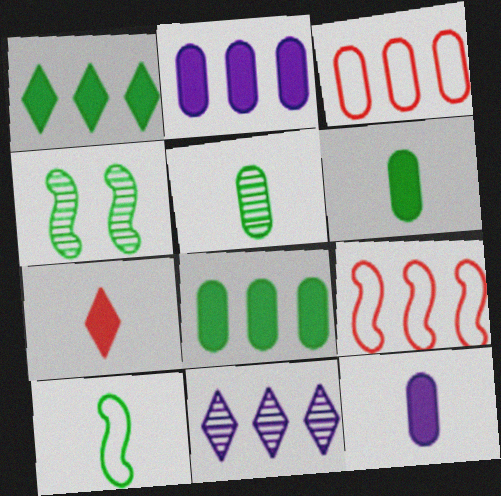[[8, 9, 11]]